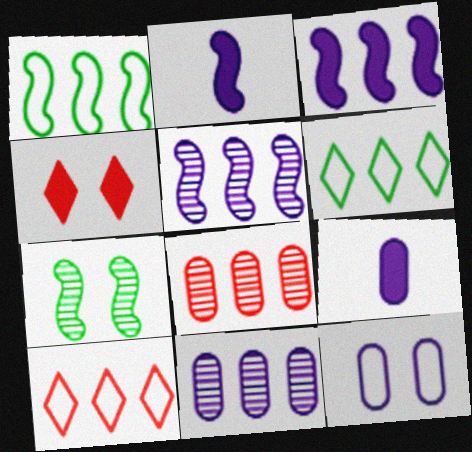[[3, 6, 8], 
[4, 7, 12], 
[7, 9, 10], 
[9, 11, 12]]